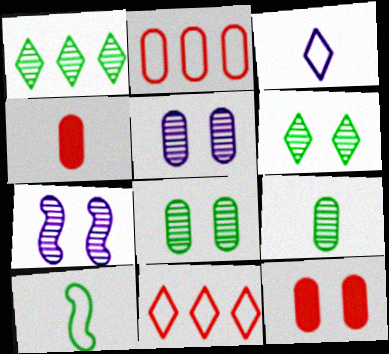[]